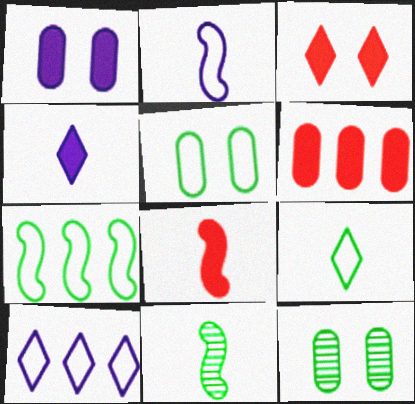[[2, 8, 11], 
[3, 6, 8], 
[5, 7, 9], 
[8, 10, 12]]